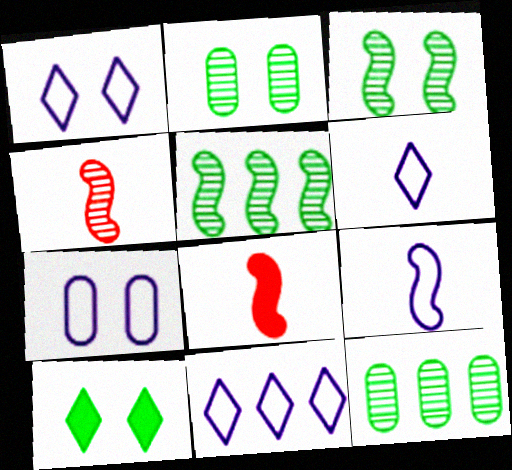[[1, 6, 11], 
[1, 8, 12], 
[2, 8, 11], 
[7, 9, 11]]